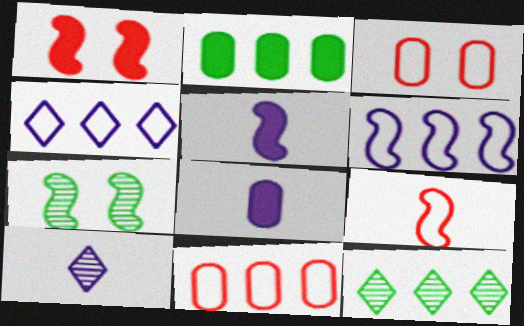[[3, 5, 12]]